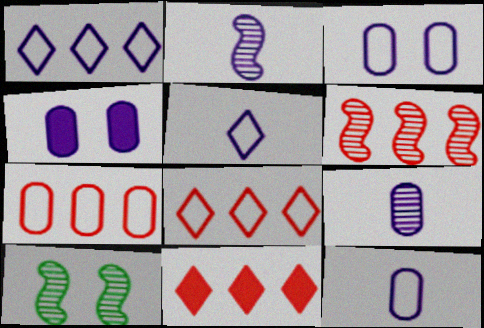[[1, 2, 4], 
[2, 6, 10], 
[6, 7, 11], 
[10, 11, 12]]